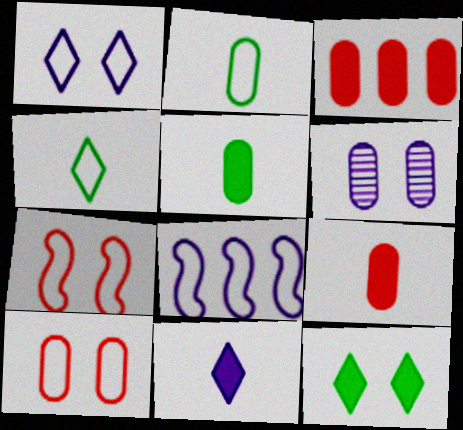[[2, 3, 6], 
[4, 8, 10], 
[6, 7, 12], 
[6, 8, 11]]